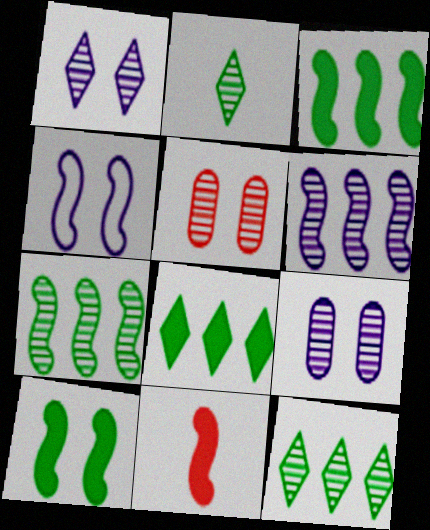[[2, 5, 6], 
[4, 7, 11]]